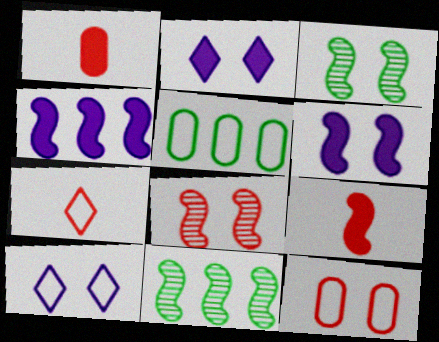[[1, 10, 11], 
[2, 3, 12]]